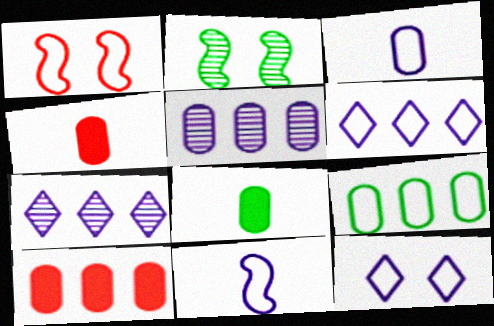[[1, 7, 8], 
[2, 4, 6], 
[5, 9, 10]]